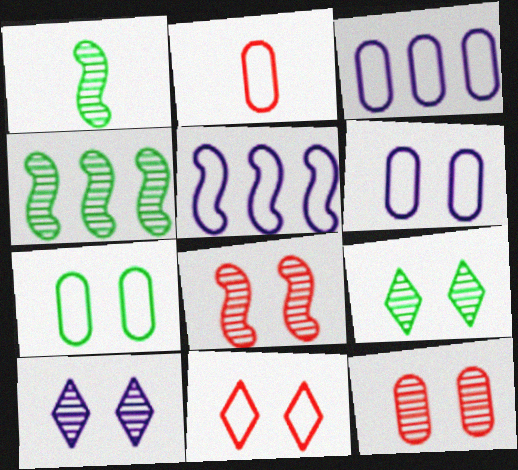[[2, 3, 7]]